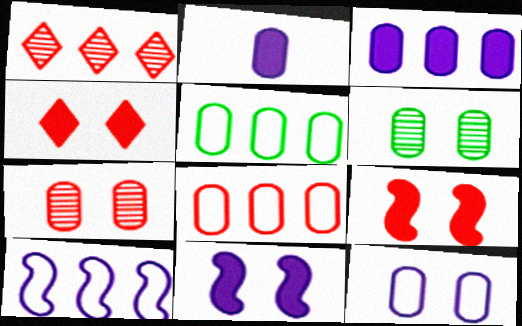[[2, 5, 7], 
[2, 6, 8]]